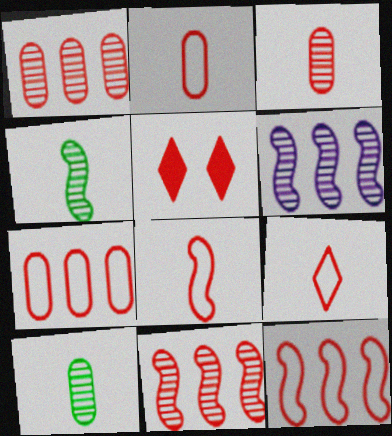[[1, 5, 8], 
[2, 5, 11], 
[2, 8, 9], 
[3, 5, 12]]